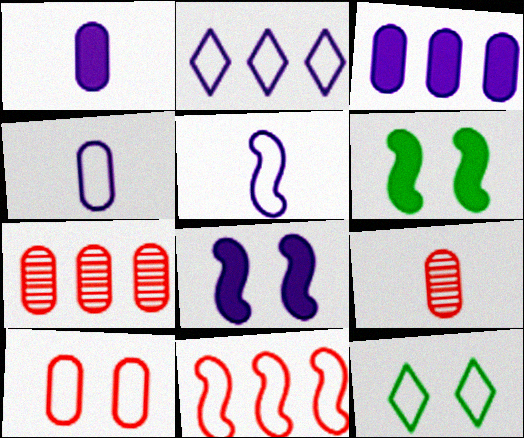[[2, 6, 9], 
[4, 11, 12]]